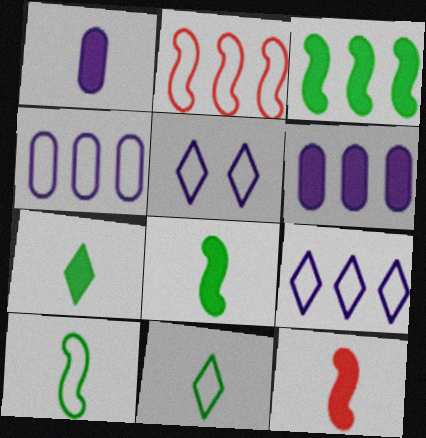[[1, 7, 12]]